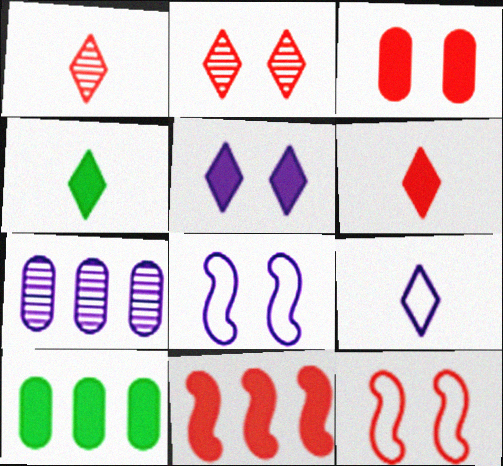[[1, 4, 9], 
[1, 8, 10], 
[2, 3, 12], 
[3, 6, 11], 
[4, 7, 12]]